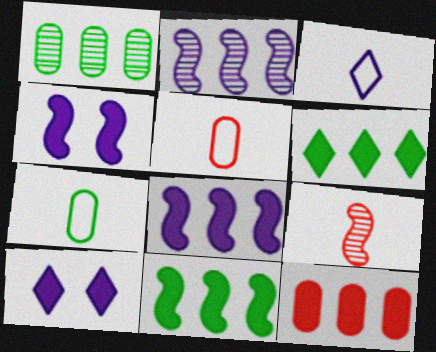[[6, 8, 12]]